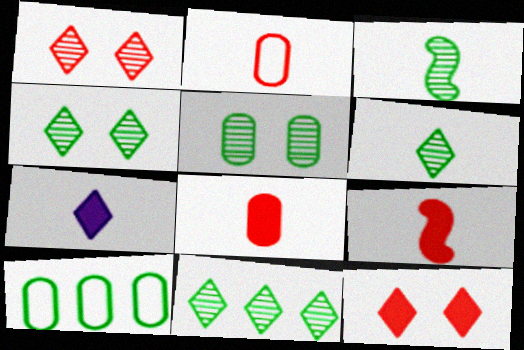[[2, 3, 7], 
[3, 5, 11], 
[4, 6, 11]]